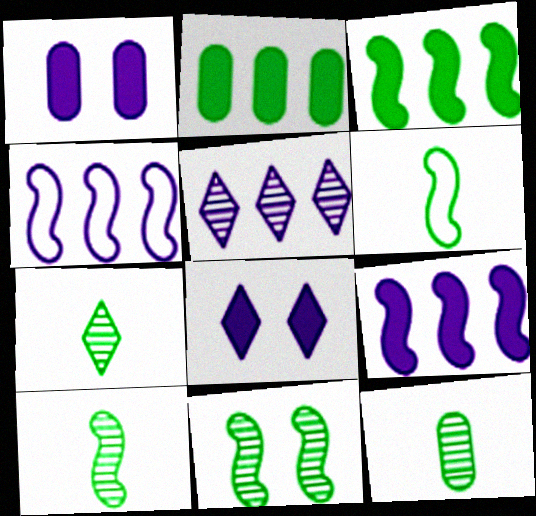[[3, 6, 11], 
[7, 10, 12]]